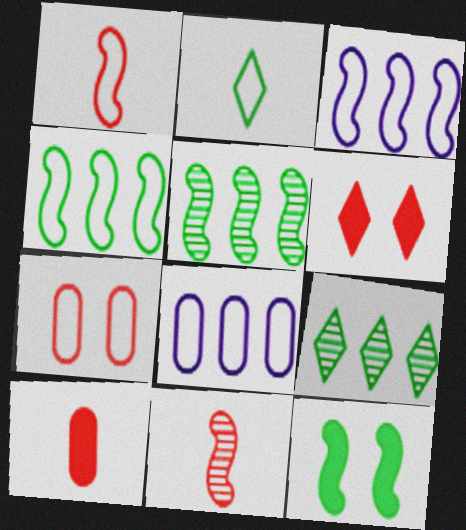[[2, 3, 7], 
[3, 11, 12]]